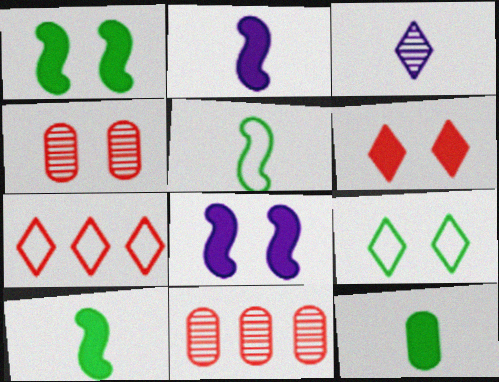[[2, 9, 11], 
[4, 8, 9]]